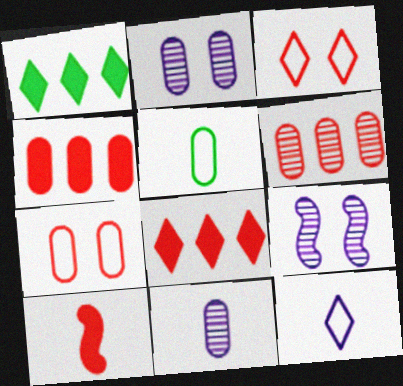[[2, 4, 5], 
[3, 6, 10], 
[5, 8, 9]]